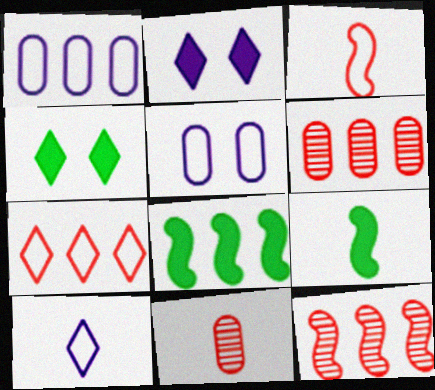[[9, 10, 11]]